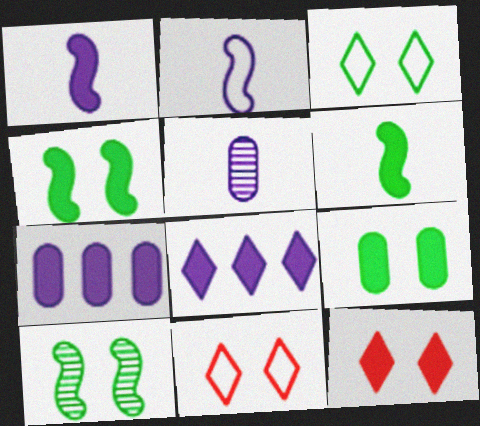[[3, 9, 10], 
[6, 7, 12]]